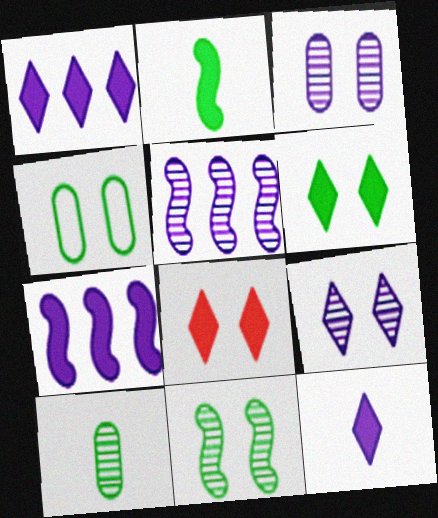[[4, 6, 11]]